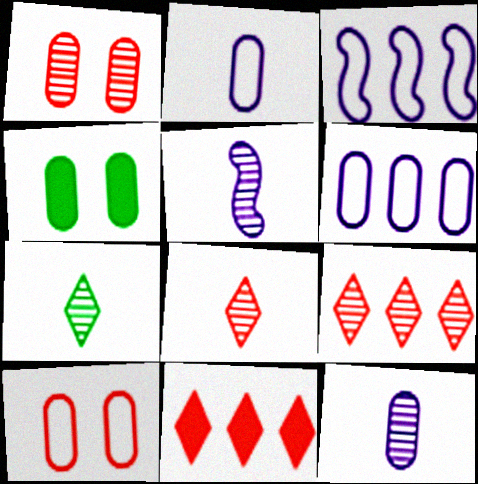[[3, 4, 8]]